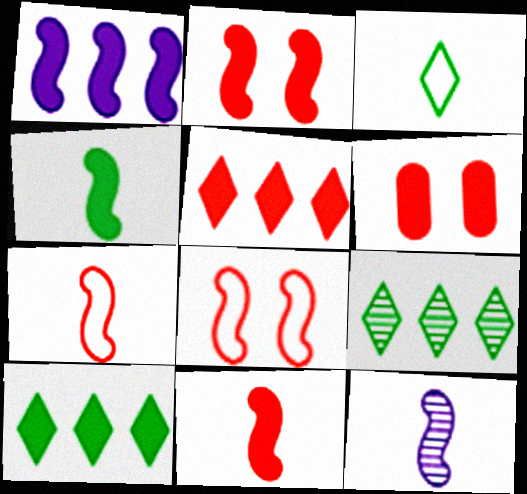[[1, 2, 4], 
[4, 7, 12], 
[5, 6, 11]]